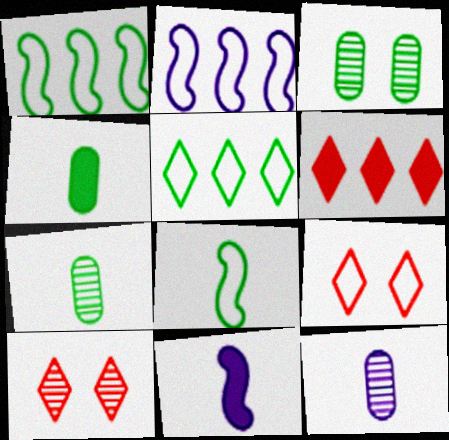[[2, 4, 10]]